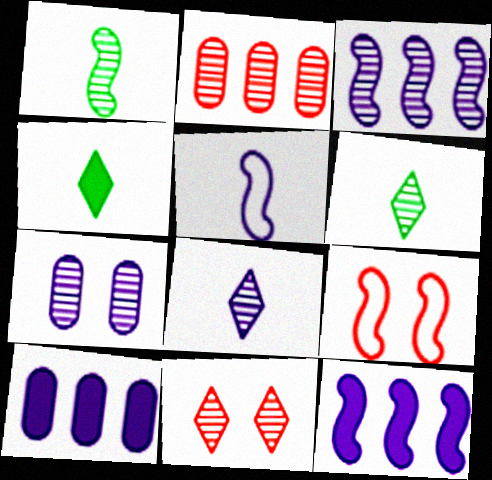[[1, 9, 12], 
[3, 7, 8], 
[6, 9, 10]]